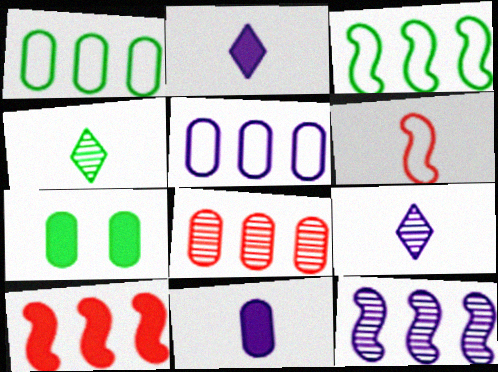[[2, 7, 10], 
[3, 4, 7], 
[3, 10, 12], 
[4, 6, 11]]